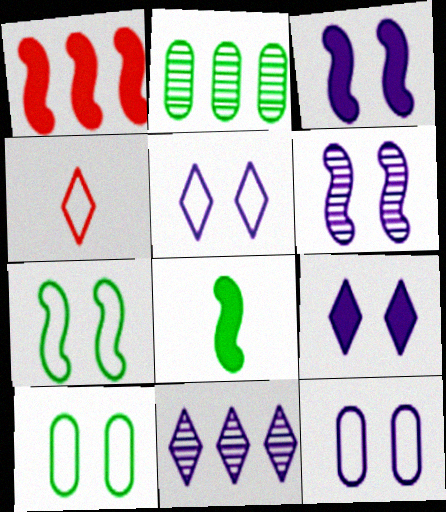[[1, 3, 8], 
[2, 3, 4], 
[6, 9, 12]]